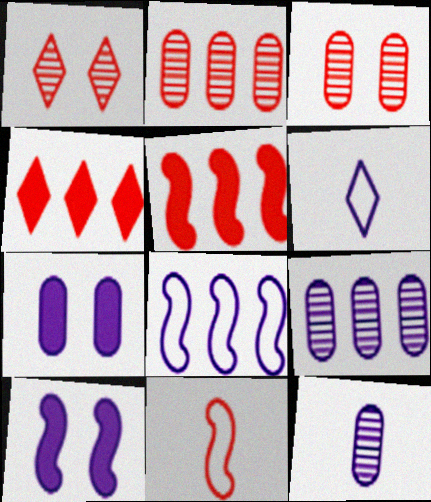[[3, 4, 11], 
[6, 9, 10]]